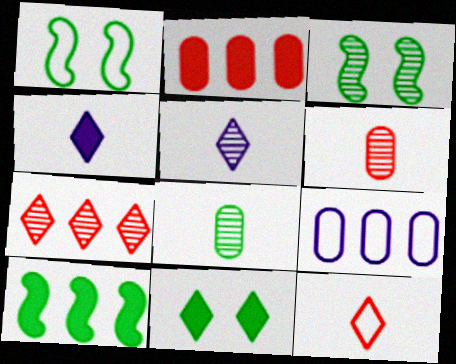[[1, 2, 5], 
[1, 9, 12], 
[7, 9, 10]]